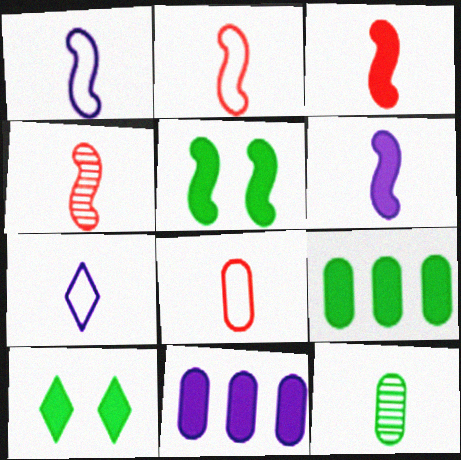[[2, 3, 4], 
[3, 7, 12], 
[3, 10, 11]]